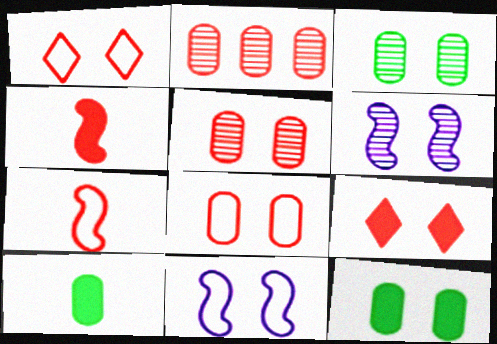[[1, 2, 4], 
[1, 6, 12], 
[2, 7, 9], 
[3, 9, 11]]